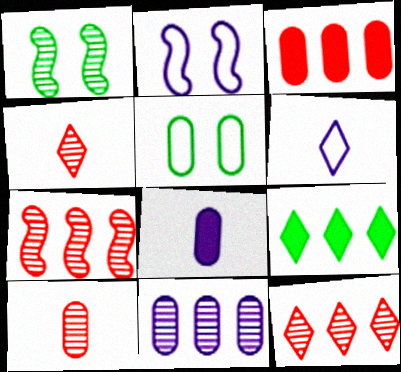[[1, 3, 6], 
[1, 4, 11], 
[2, 9, 10]]